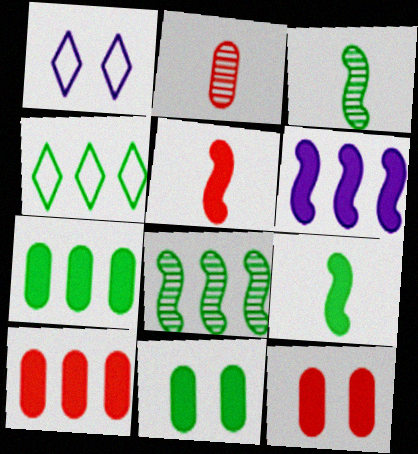[[1, 3, 10], 
[3, 4, 11], 
[4, 7, 8]]